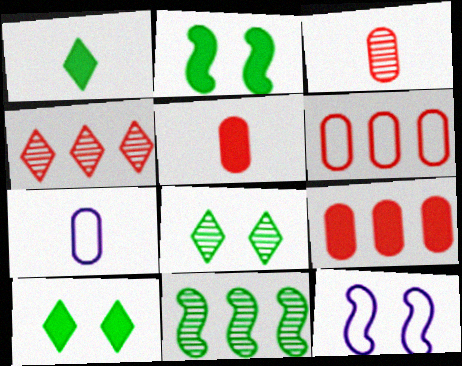[[2, 4, 7]]